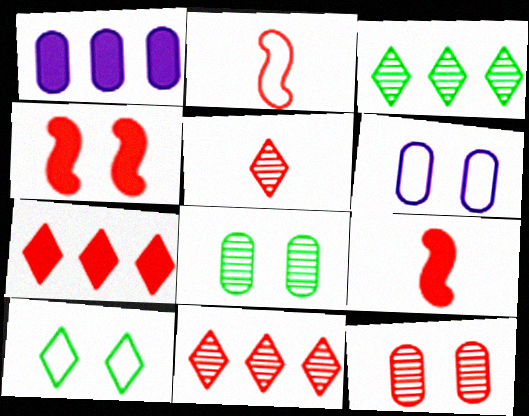[[2, 7, 12], 
[3, 6, 9]]